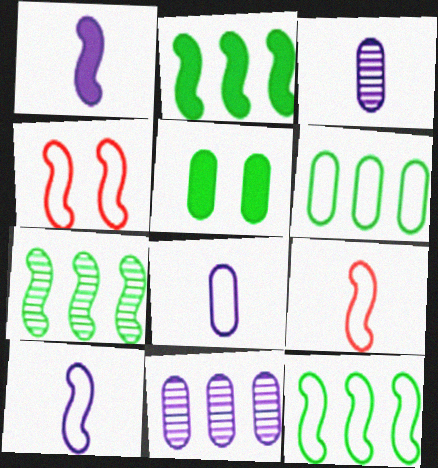[[1, 4, 7], 
[2, 7, 12], 
[4, 10, 12]]